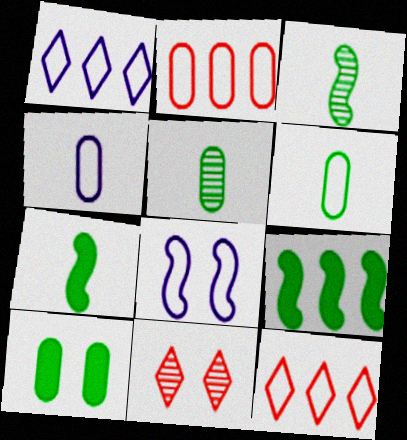[[1, 4, 8], 
[4, 9, 11], 
[6, 8, 12], 
[8, 10, 11]]